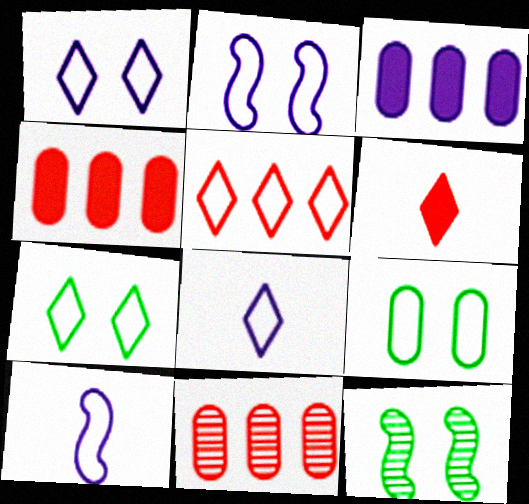[[4, 8, 12], 
[5, 7, 8], 
[5, 9, 10]]